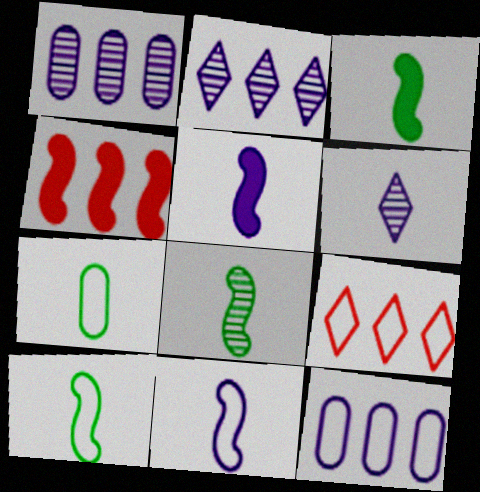[[3, 8, 10]]